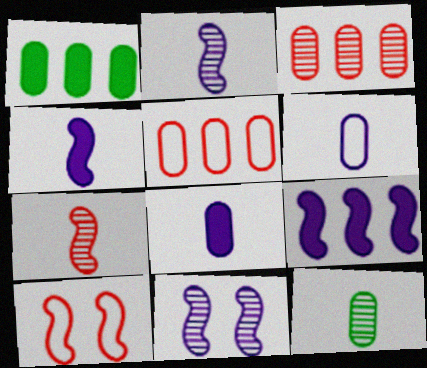[]